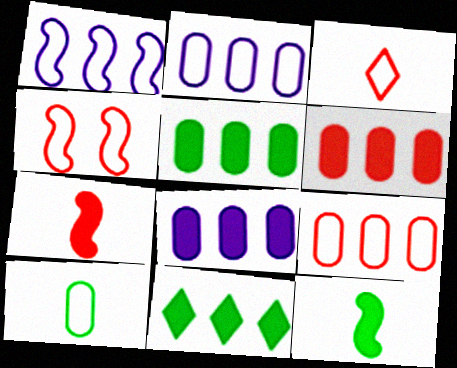[[3, 4, 9], 
[5, 6, 8]]